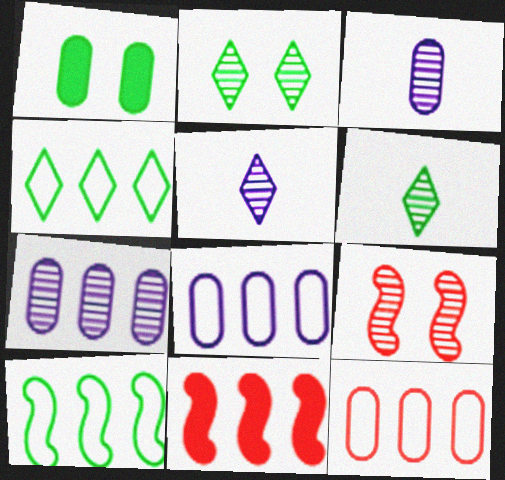[[1, 3, 12], 
[1, 6, 10], 
[4, 7, 11], 
[6, 7, 9]]